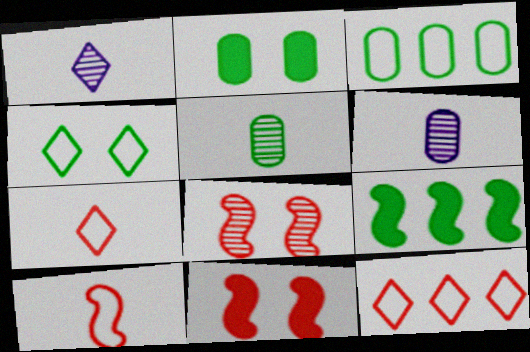[[1, 3, 11], 
[2, 3, 5], 
[4, 5, 9]]